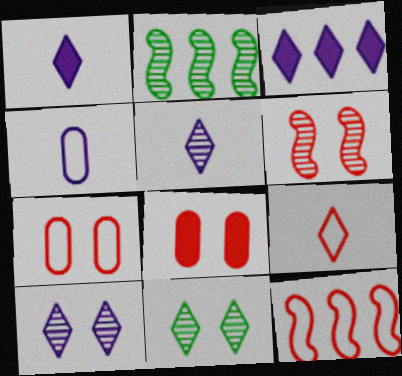[[1, 2, 7], 
[3, 9, 11], 
[7, 9, 12]]